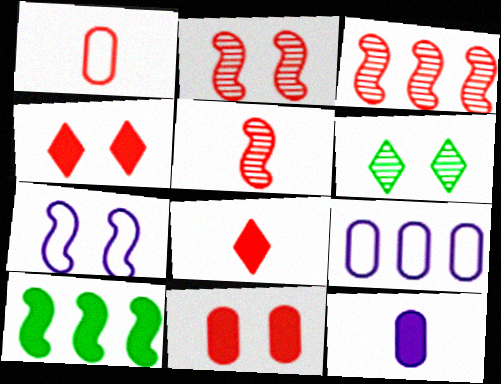[[1, 3, 4], 
[1, 5, 8], 
[2, 3, 5], 
[4, 10, 12], 
[5, 7, 10], 
[6, 7, 11]]